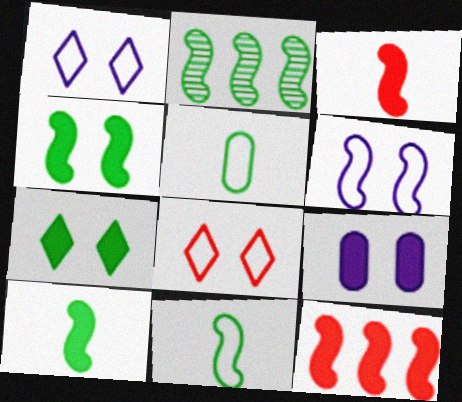[[2, 3, 6], 
[2, 4, 11], 
[2, 5, 7]]